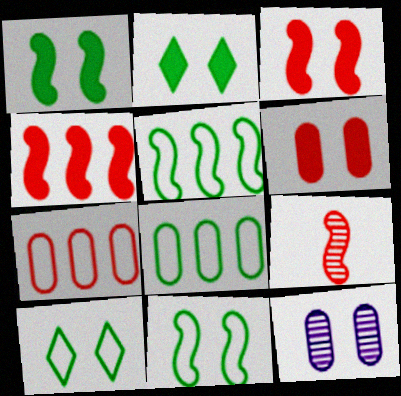[[3, 10, 12]]